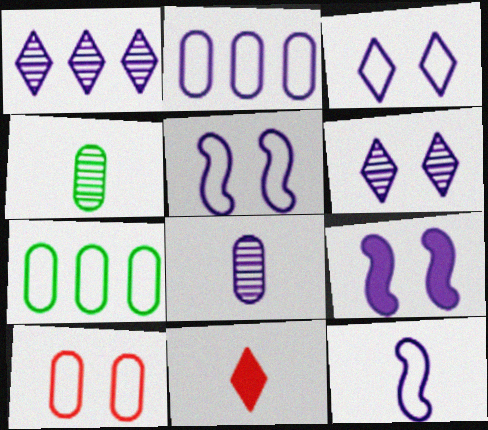[[2, 3, 12], 
[4, 11, 12]]